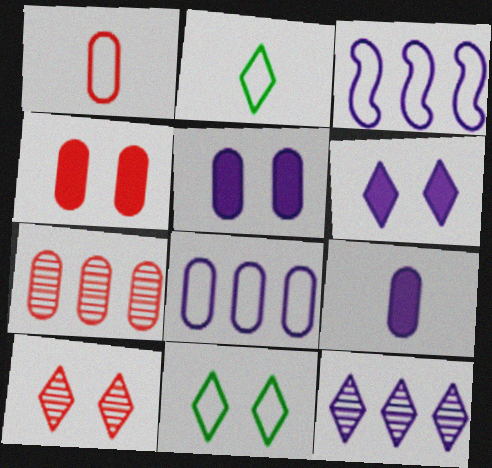[[1, 3, 11], 
[1, 4, 7], 
[6, 10, 11]]